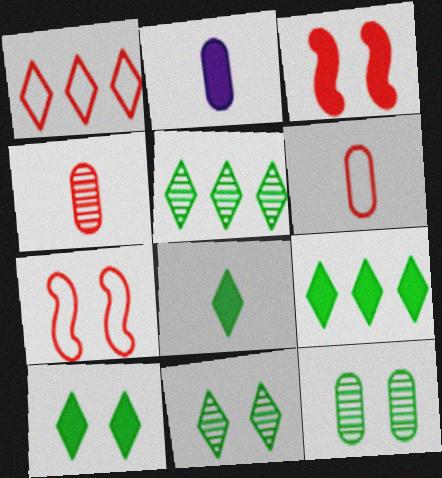[[1, 3, 4], 
[1, 6, 7], 
[2, 3, 9], 
[2, 5, 7], 
[8, 9, 10]]